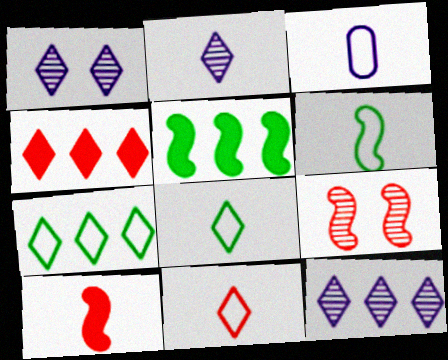[[1, 2, 12], 
[1, 4, 8], 
[3, 6, 11], 
[4, 7, 12]]